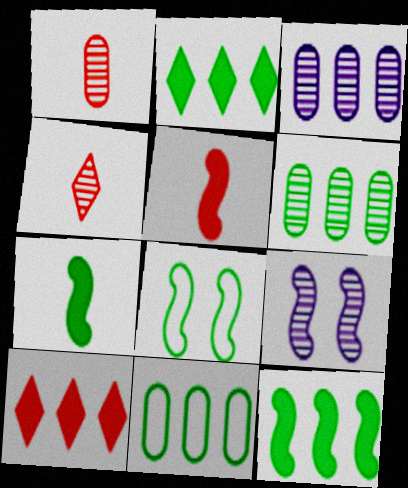[[4, 6, 9]]